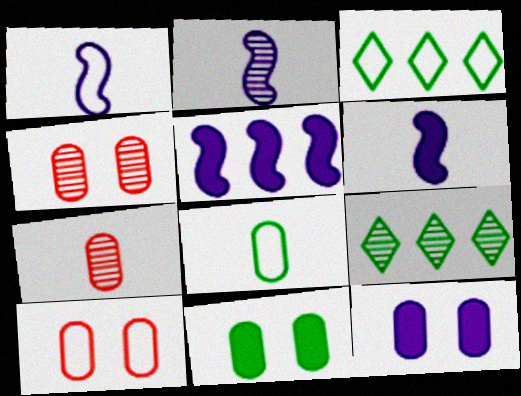[[1, 2, 6], 
[1, 3, 10], 
[2, 4, 9], 
[3, 4, 6], 
[6, 9, 10]]